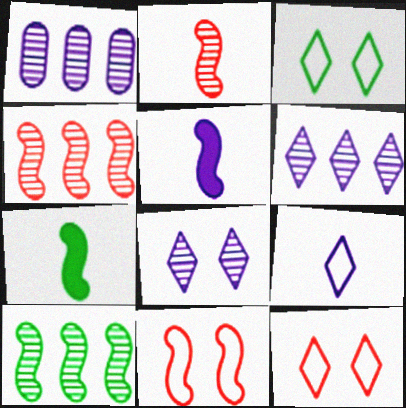[[1, 7, 12], 
[5, 10, 11]]